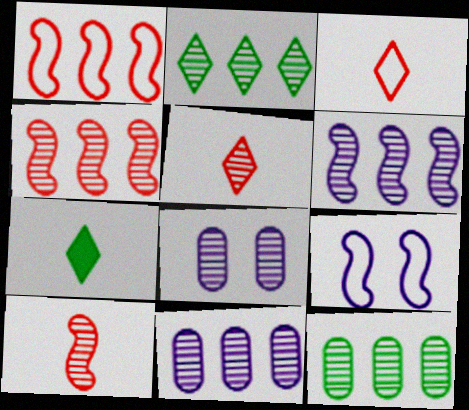[[1, 7, 8], 
[2, 4, 11], 
[2, 8, 10]]